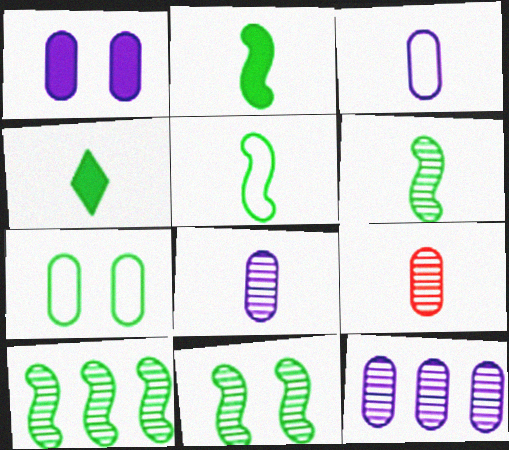[[1, 3, 12], 
[2, 5, 6], 
[4, 7, 10], 
[6, 10, 11]]